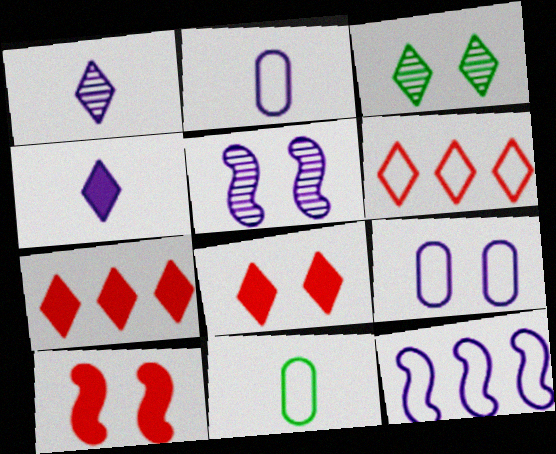[[3, 4, 6], 
[3, 9, 10], 
[5, 7, 11]]